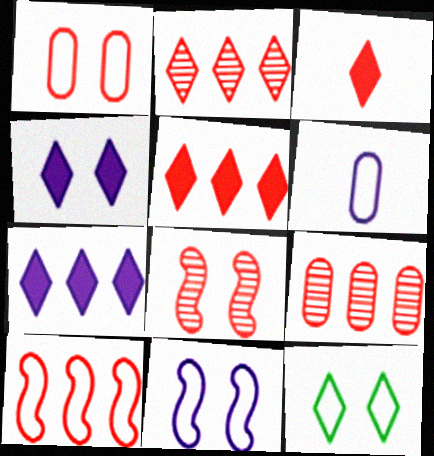[[1, 11, 12], 
[5, 9, 10], 
[6, 10, 12]]